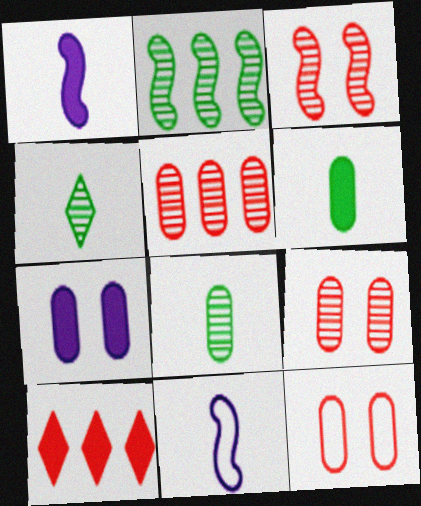[]